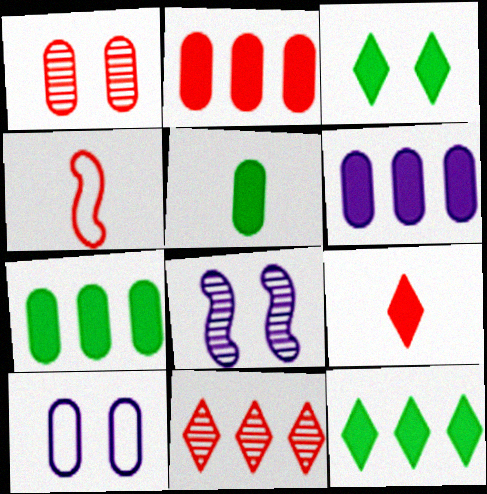[[2, 6, 7]]